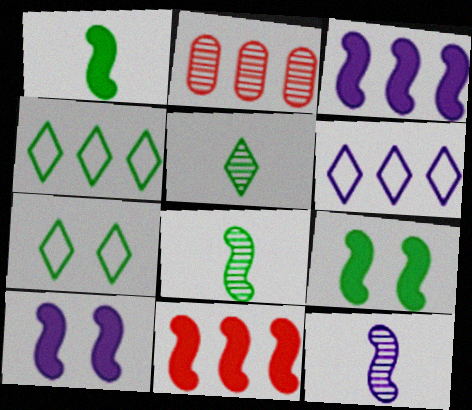[[1, 10, 11], 
[2, 3, 4]]